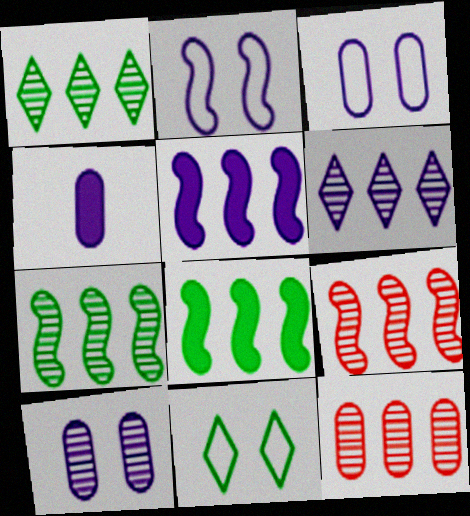[[2, 4, 6], 
[4, 9, 11], 
[6, 7, 12]]